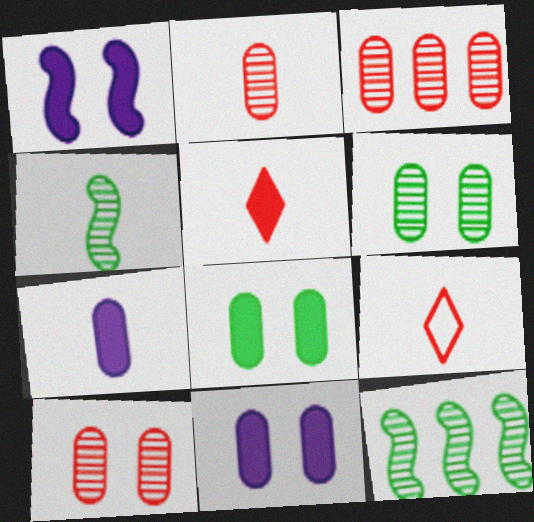[[2, 3, 10], 
[4, 7, 9], 
[9, 11, 12]]